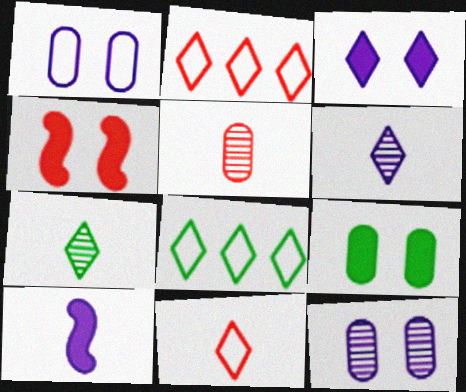[[2, 3, 7], 
[2, 4, 5], 
[3, 4, 9]]